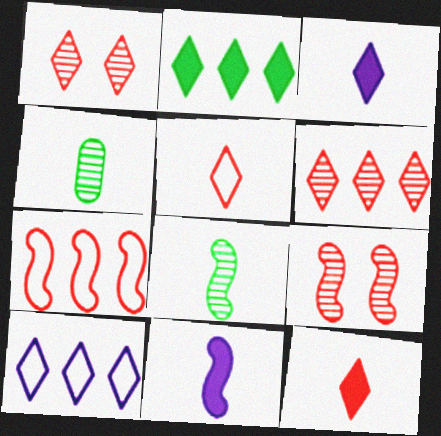[[2, 6, 10], 
[4, 5, 11]]